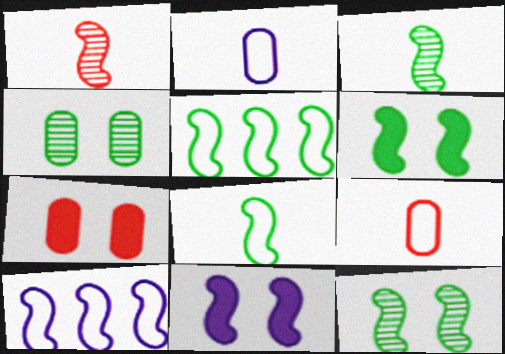[[1, 5, 11], 
[1, 6, 10], 
[3, 5, 6]]